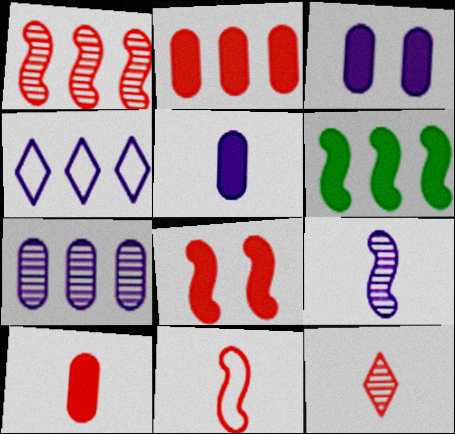[[1, 8, 11], 
[3, 4, 9], 
[10, 11, 12]]